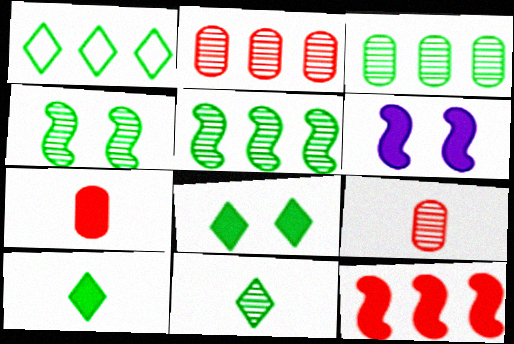[[1, 6, 9], 
[1, 8, 11], 
[3, 4, 11]]